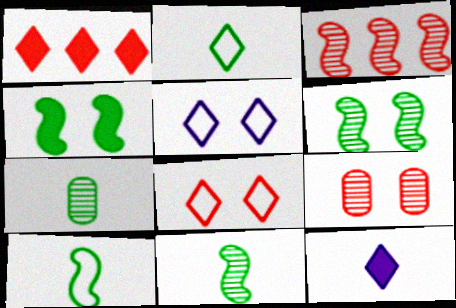[[4, 5, 9]]